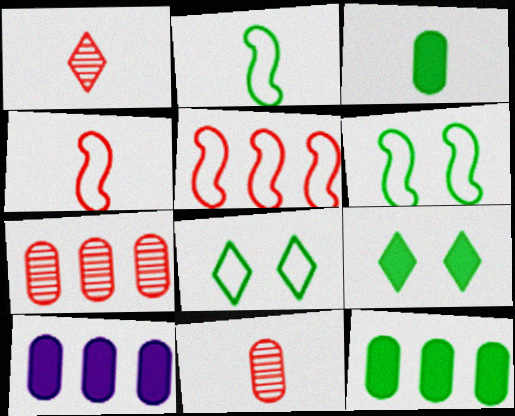[[1, 6, 10]]